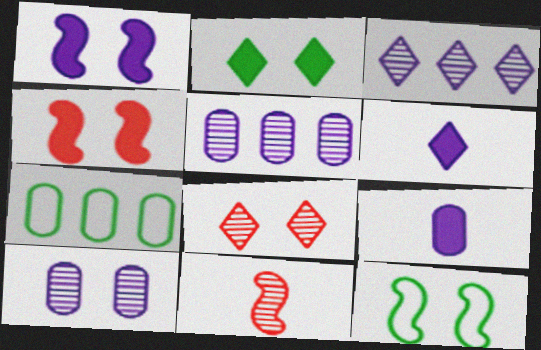[]